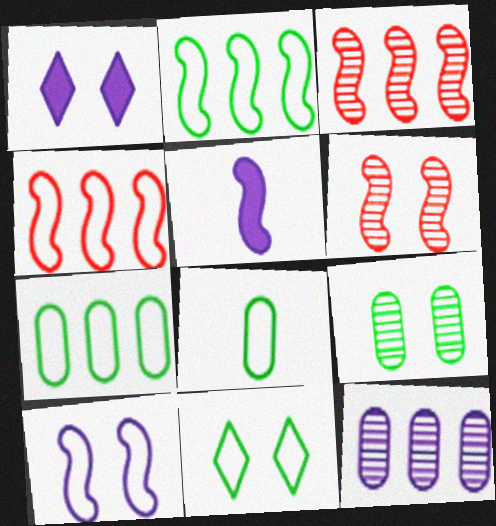[[1, 3, 8], 
[2, 5, 6], 
[2, 8, 11]]